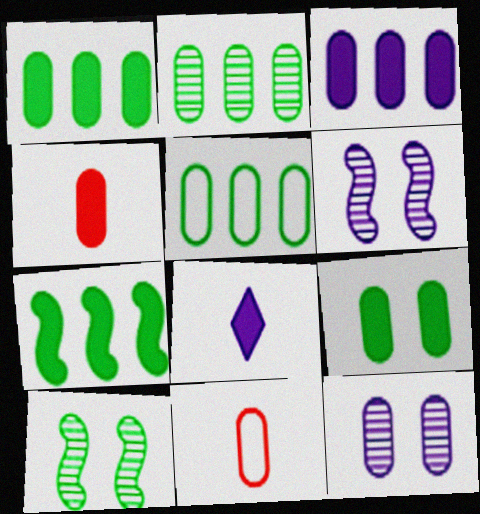[[1, 2, 5], 
[1, 11, 12], 
[3, 4, 9], 
[4, 5, 12]]